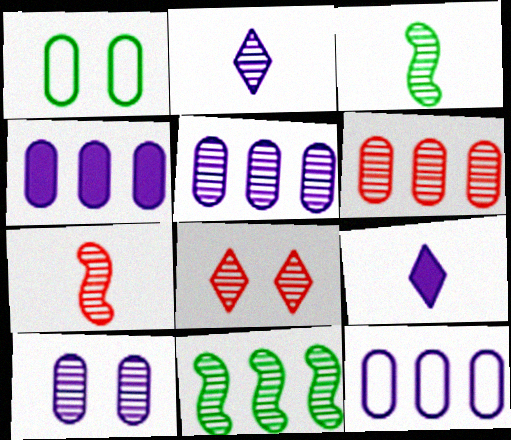[[3, 5, 8], 
[4, 5, 12], 
[6, 7, 8]]